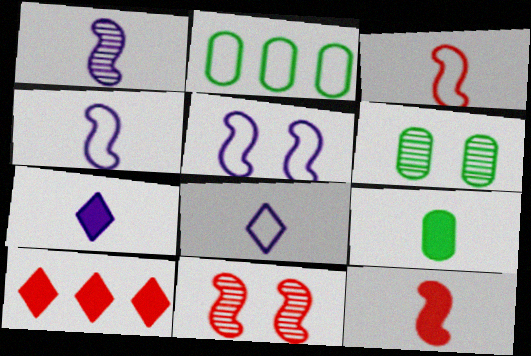[[2, 6, 9], 
[2, 7, 11], 
[4, 6, 10], 
[7, 9, 12]]